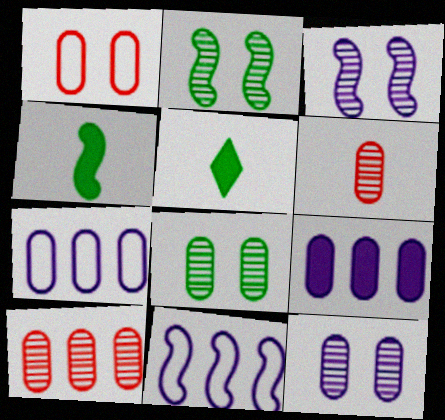[]